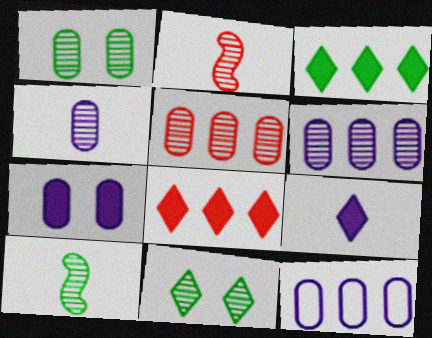[[1, 4, 5], 
[2, 6, 11], 
[4, 7, 12]]